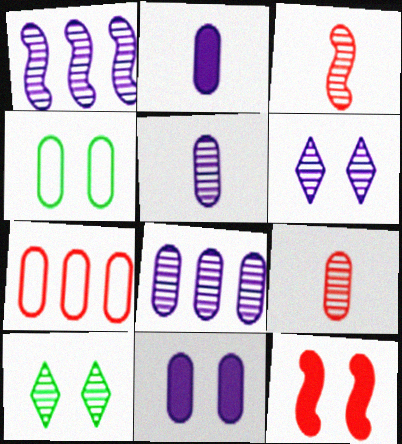[[1, 5, 6], 
[1, 9, 10], 
[3, 8, 10], 
[4, 6, 12]]